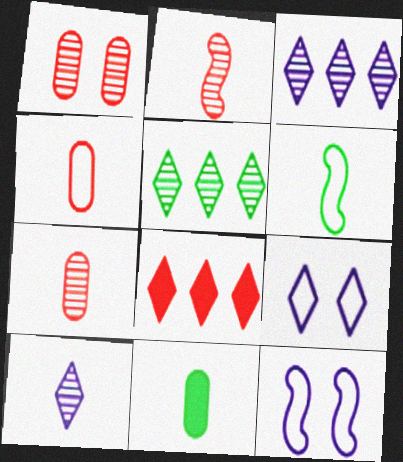[]